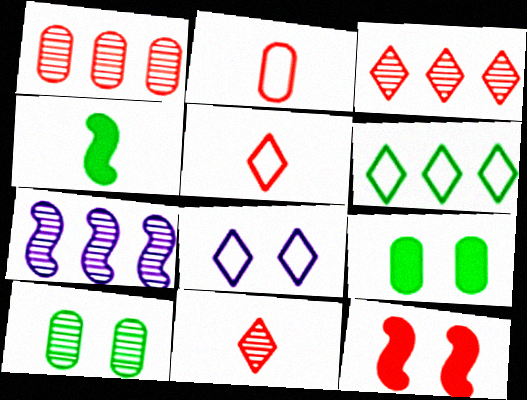[[1, 4, 8], 
[1, 5, 12], 
[2, 3, 12], 
[4, 6, 10], 
[5, 6, 8], 
[5, 7, 9], 
[7, 10, 11], 
[8, 10, 12]]